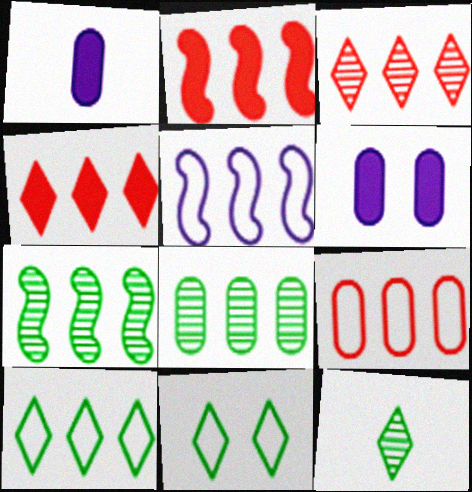[[2, 3, 9], 
[2, 5, 7], 
[4, 5, 8], 
[5, 9, 10]]